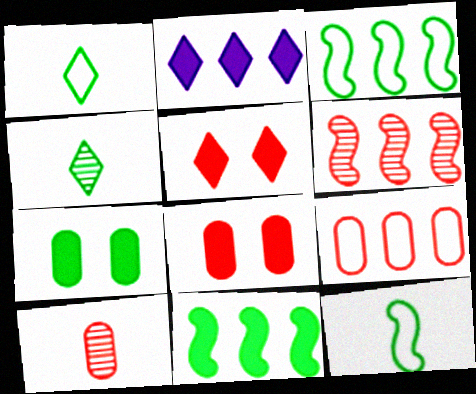[[3, 4, 7], 
[8, 9, 10]]